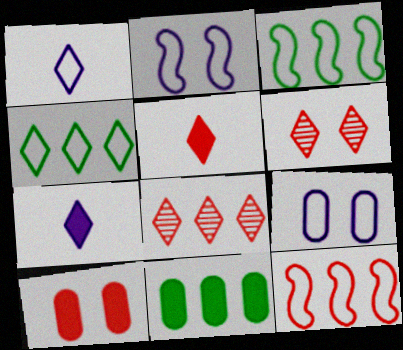[[4, 6, 7]]